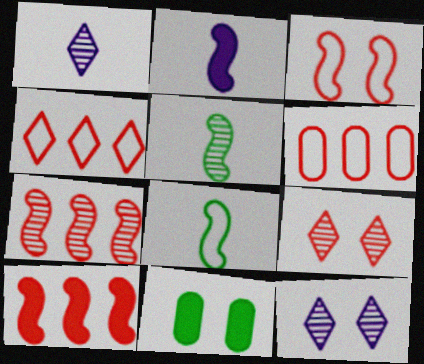[[3, 11, 12]]